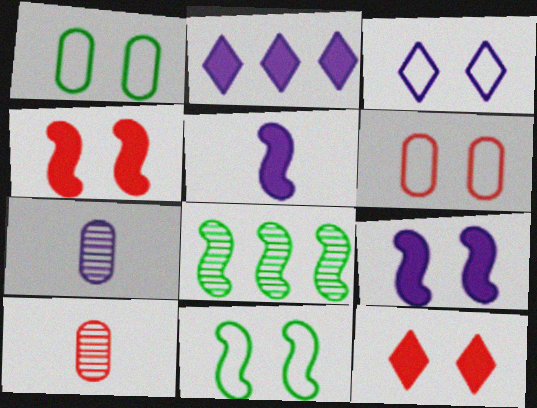[[2, 10, 11], 
[3, 6, 11]]